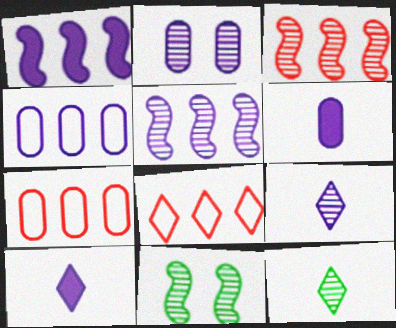[[2, 3, 12], 
[2, 4, 6], 
[2, 5, 9], 
[6, 8, 11], 
[7, 10, 11]]